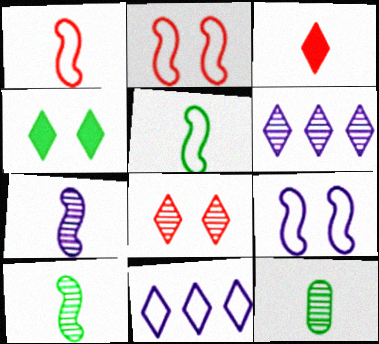[]